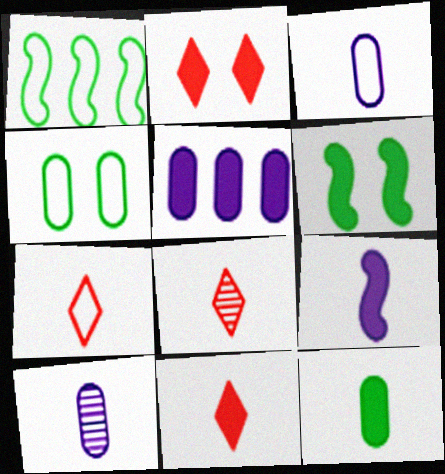[[1, 2, 10], 
[5, 6, 11], 
[7, 8, 11], 
[9, 11, 12]]